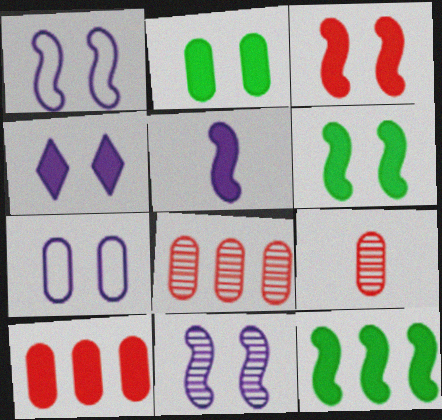[[2, 3, 4], 
[3, 5, 12], 
[4, 7, 11]]